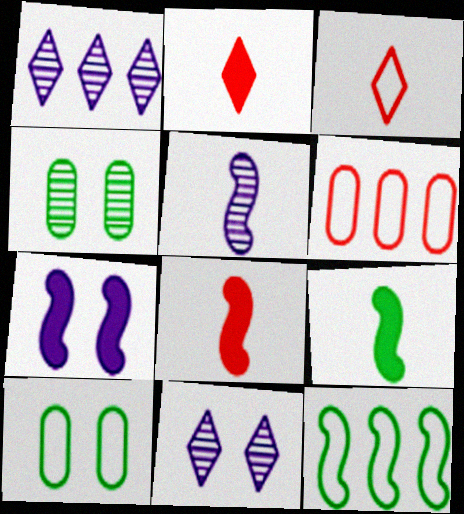[[1, 8, 10], 
[6, 9, 11]]